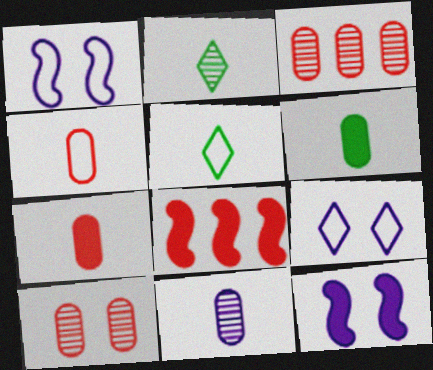[[3, 5, 12], 
[4, 6, 11]]